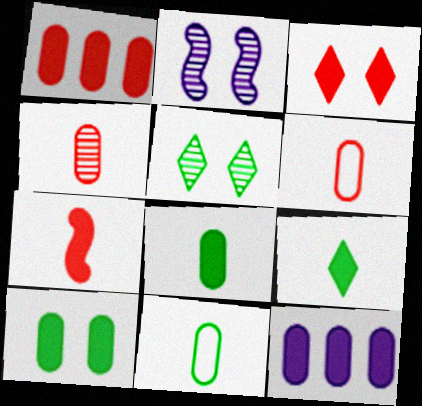[[1, 3, 7]]